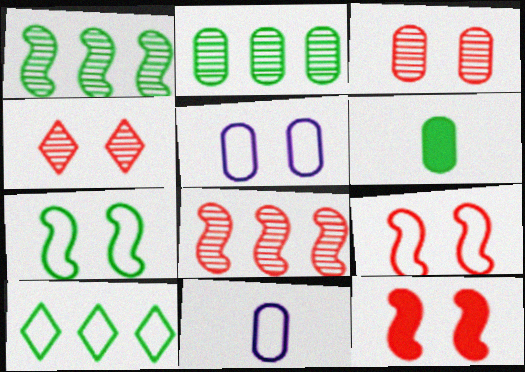[[9, 10, 11]]